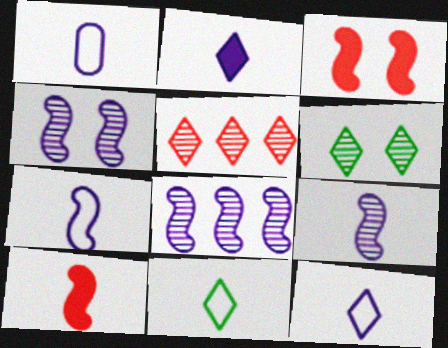[[1, 2, 9], 
[1, 7, 12], 
[4, 8, 9]]